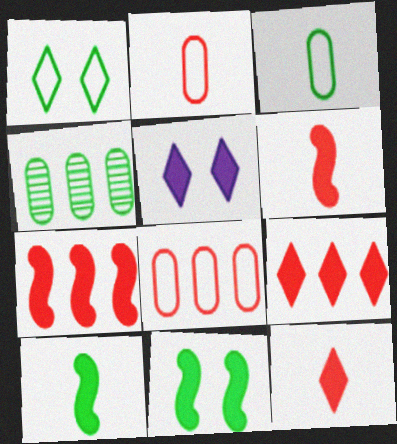[[1, 4, 10]]